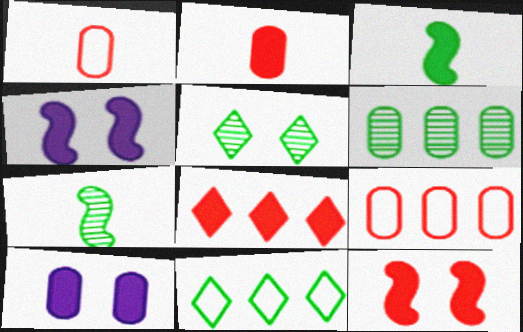[[1, 6, 10], 
[2, 8, 12], 
[3, 8, 10], 
[5, 6, 7]]